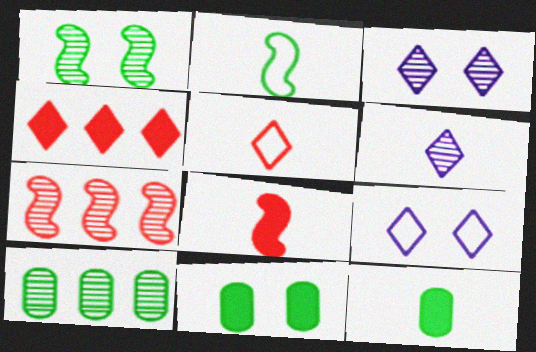[[7, 9, 12], 
[8, 9, 10]]